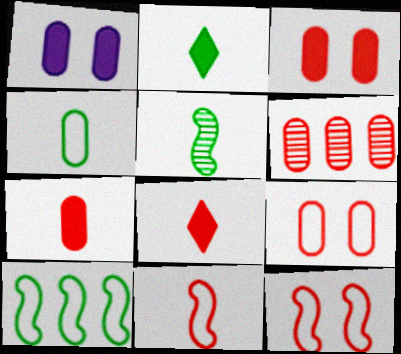[[1, 4, 6], 
[2, 4, 5], 
[6, 7, 9], 
[6, 8, 12]]